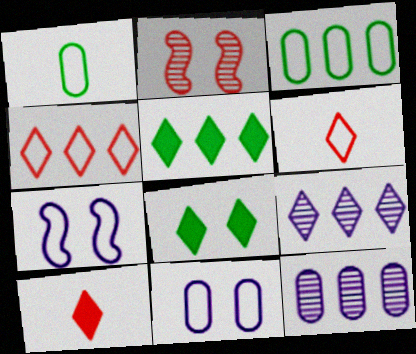[[1, 4, 7], 
[2, 8, 11], 
[3, 6, 7], 
[4, 5, 9], 
[6, 8, 9]]